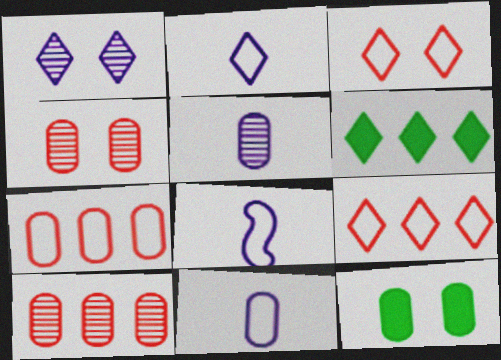[[2, 8, 11], 
[4, 6, 8], 
[5, 7, 12], 
[10, 11, 12]]